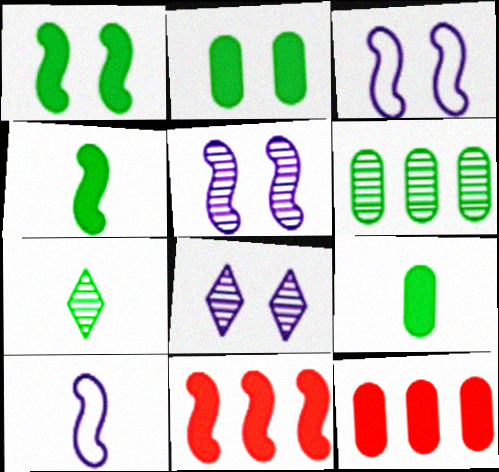[[3, 7, 12]]